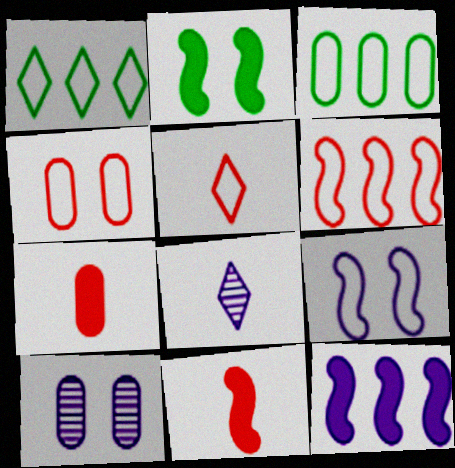[[1, 10, 11], 
[2, 11, 12], 
[3, 5, 9], 
[3, 7, 10], 
[4, 5, 6]]